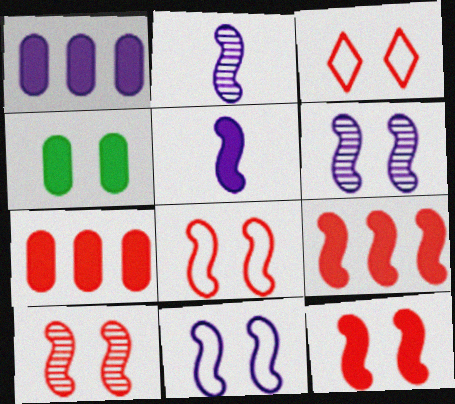[[3, 4, 6], 
[8, 10, 12]]